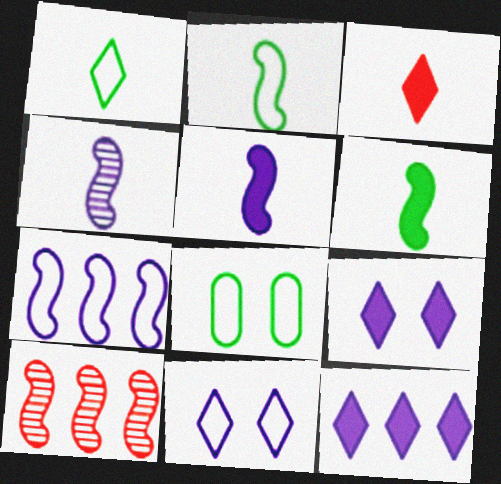[]